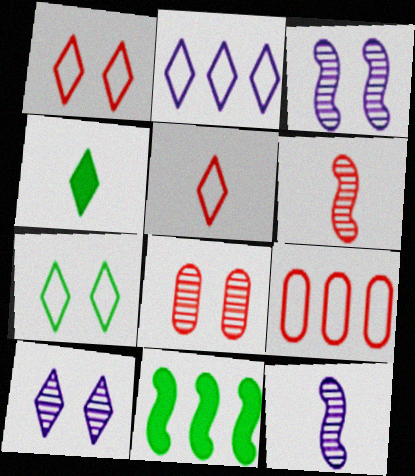[[2, 5, 7], 
[3, 4, 9]]